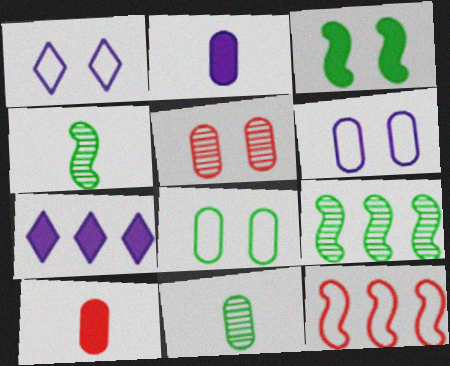[[1, 3, 5], 
[1, 9, 10], 
[3, 7, 10]]